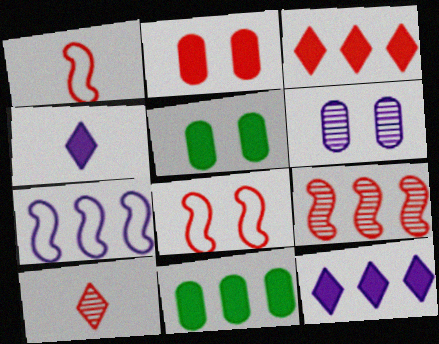[[4, 6, 7], 
[5, 7, 10]]